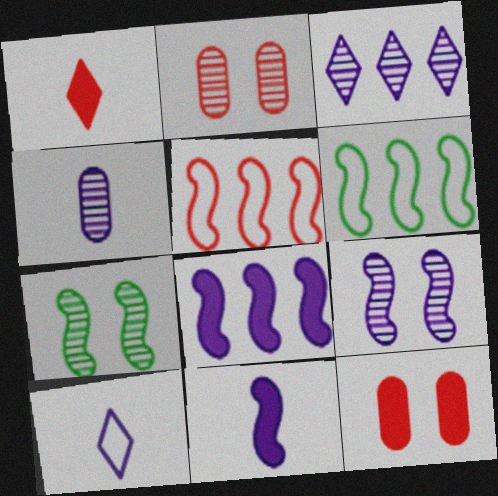[[1, 2, 5], 
[3, 4, 9], 
[4, 10, 11], 
[5, 7, 11]]